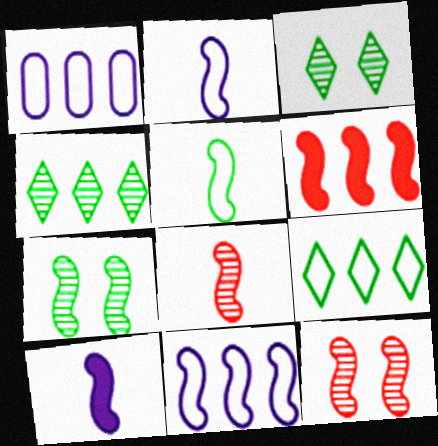[[1, 4, 6], 
[2, 6, 7], 
[5, 8, 10]]